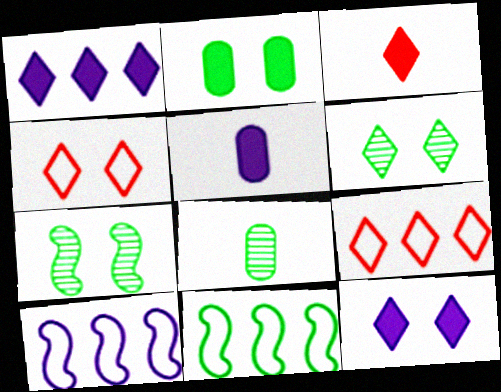[[4, 6, 12], 
[5, 7, 9]]